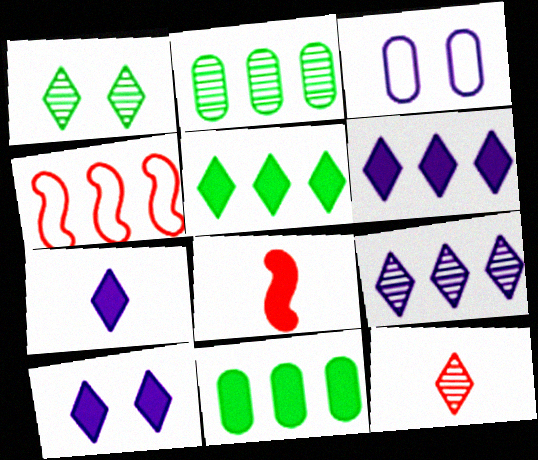[[1, 9, 12], 
[2, 4, 6], 
[4, 9, 11], 
[6, 7, 10], 
[8, 10, 11]]